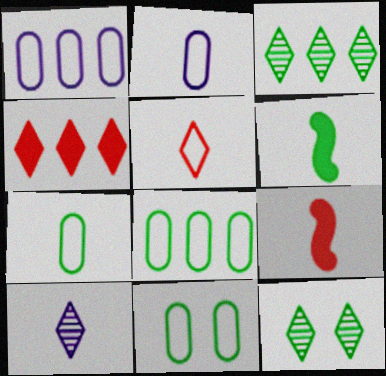[[1, 9, 12], 
[3, 6, 11], 
[6, 8, 12], 
[7, 8, 11], 
[7, 9, 10]]